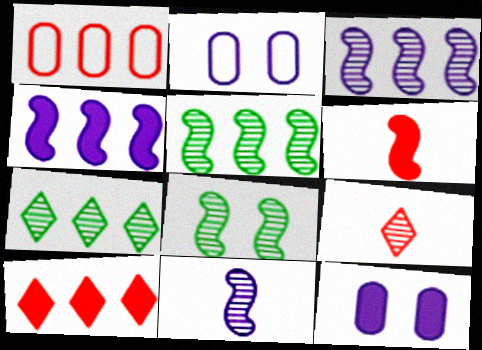[[1, 4, 7], 
[2, 6, 7]]